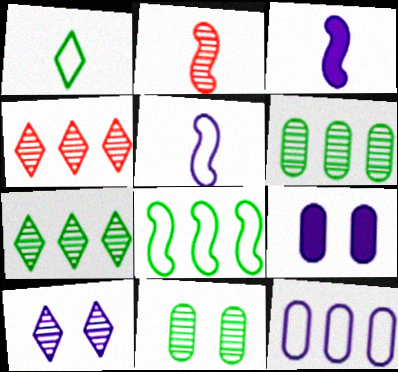[[2, 6, 10], 
[3, 10, 12]]